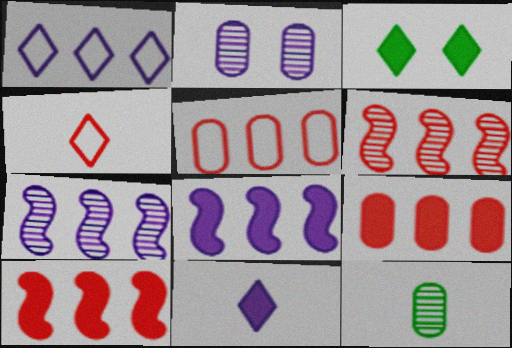[]